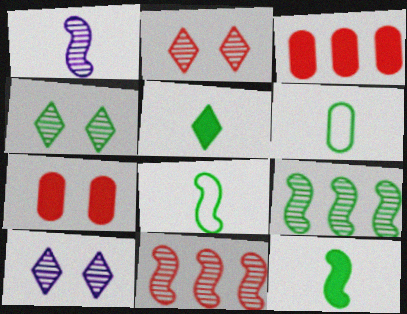[[2, 4, 10], 
[3, 8, 10]]